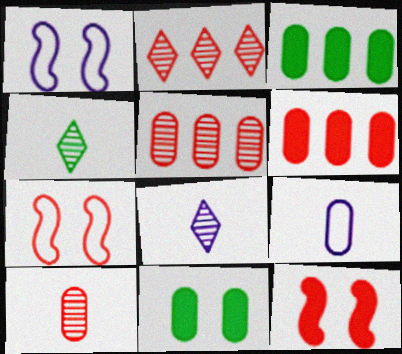[[1, 4, 6], 
[3, 7, 8], 
[5, 9, 11]]